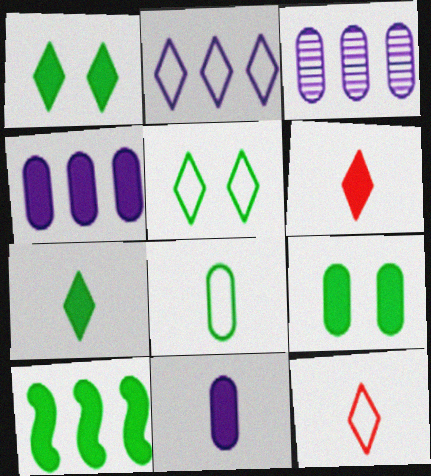[[2, 5, 12], 
[7, 9, 10]]